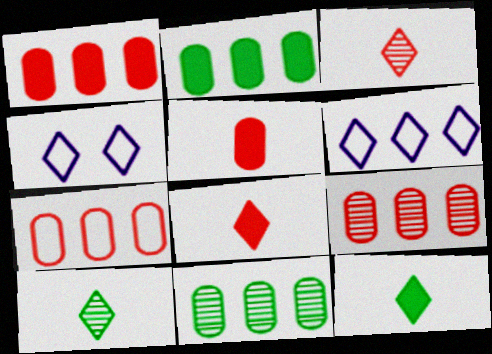[[1, 7, 9]]